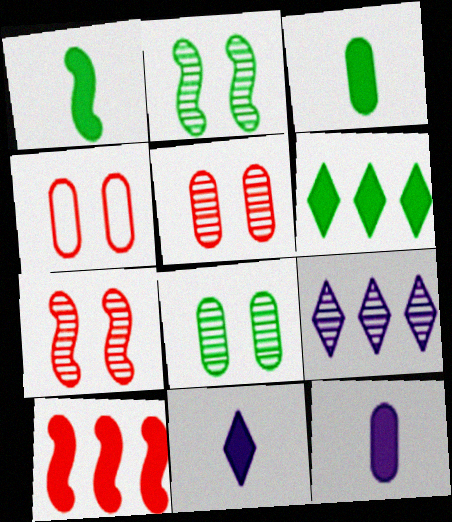[[1, 4, 9]]